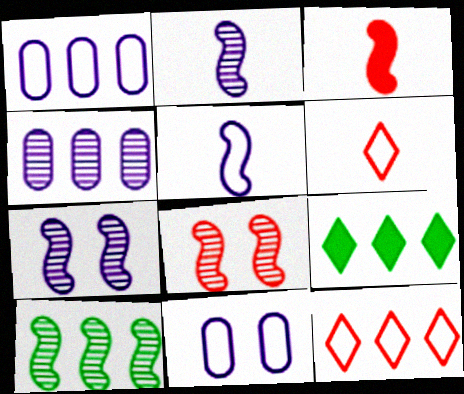[[2, 8, 10]]